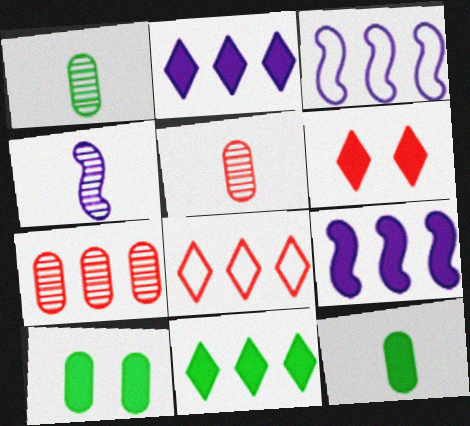[[1, 3, 6], 
[3, 7, 11], 
[4, 8, 10], 
[6, 9, 12]]